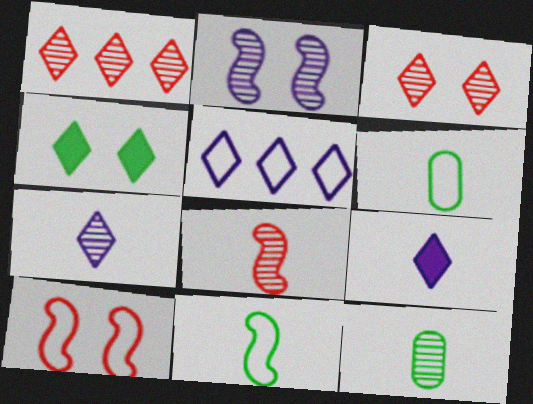[[1, 2, 12], 
[5, 6, 10], 
[6, 8, 9], 
[7, 8, 12]]